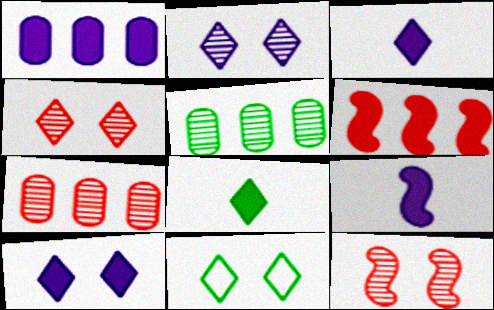[[1, 9, 10], 
[4, 10, 11], 
[7, 9, 11]]